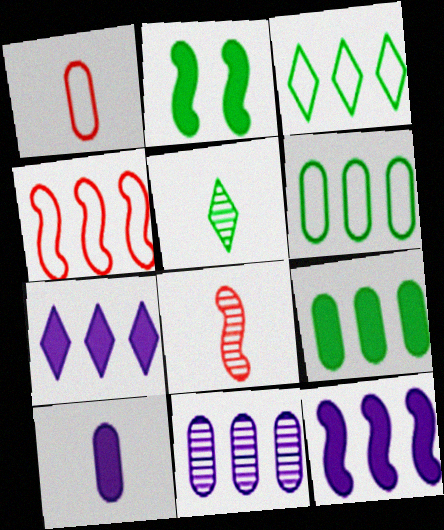[[2, 5, 6]]